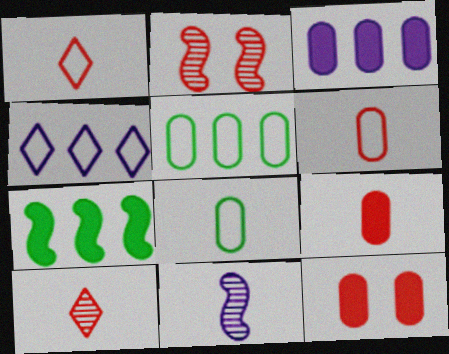[]